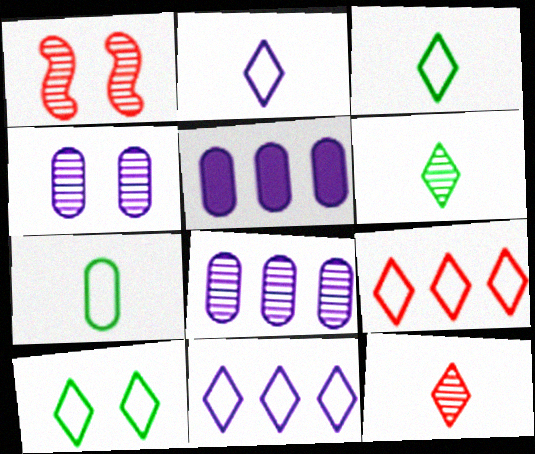[[1, 3, 5], 
[1, 6, 8], 
[2, 9, 10]]